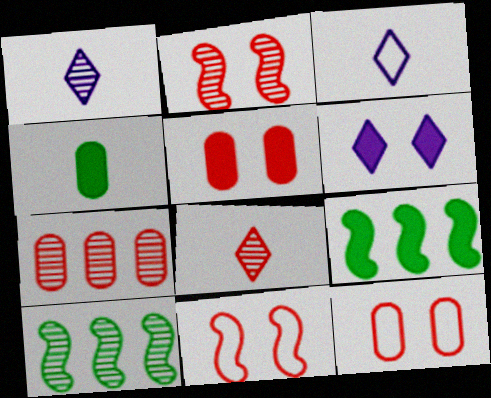[[1, 9, 12], 
[2, 7, 8], 
[3, 5, 10]]